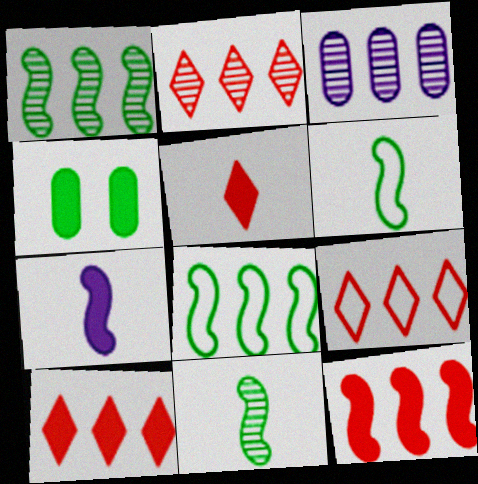[[1, 2, 3], 
[2, 9, 10], 
[3, 8, 10], 
[4, 7, 10]]